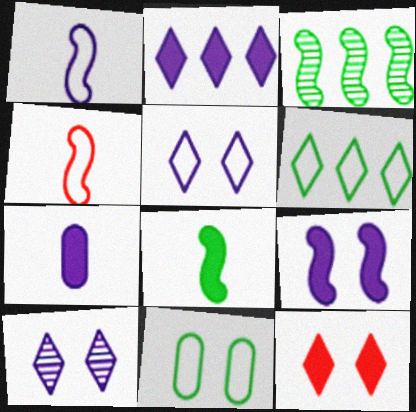[[2, 7, 9], 
[3, 4, 9]]